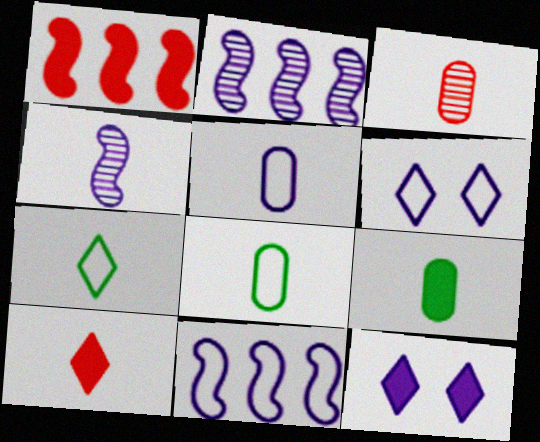[[1, 9, 12], 
[2, 5, 12], 
[3, 5, 9], 
[4, 8, 10], 
[5, 6, 11]]